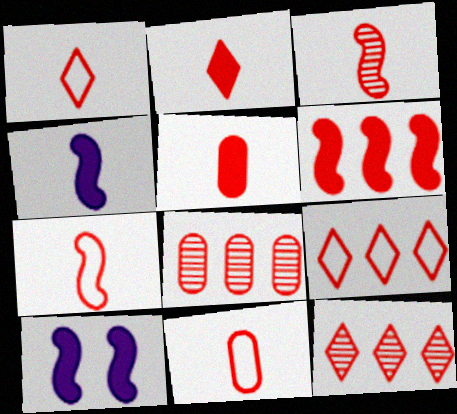[[1, 3, 5], 
[1, 7, 11], 
[2, 3, 11], 
[6, 8, 9]]